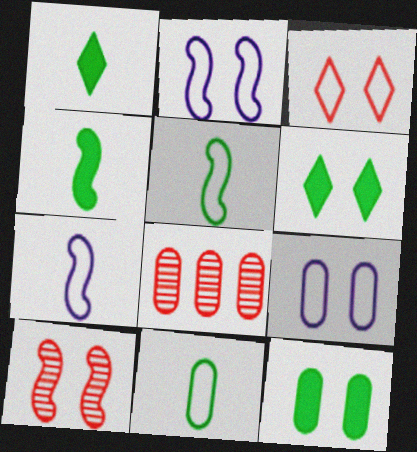[[1, 2, 8], 
[6, 7, 8], 
[6, 9, 10]]